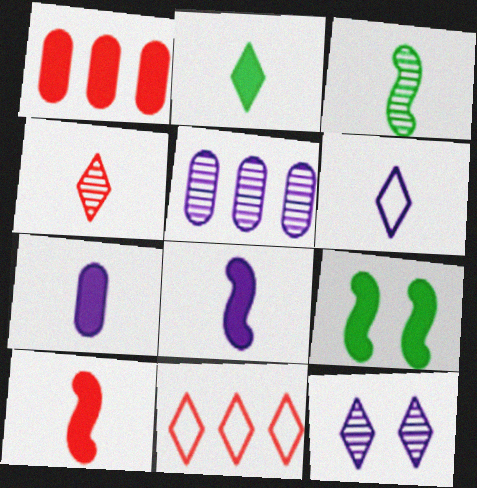[[2, 4, 6], 
[2, 7, 10], 
[2, 11, 12]]